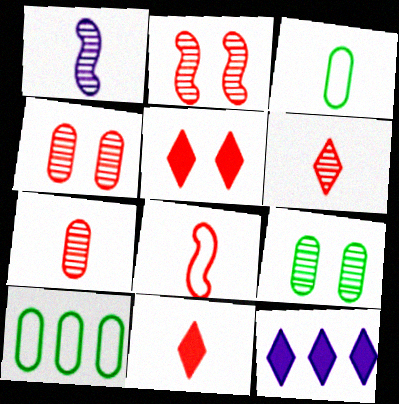[[1, 3, 11], 
[1, 5, 10], 
[2, 3, 12], 
[7, 8, 11], 
[8, 9, 12]]